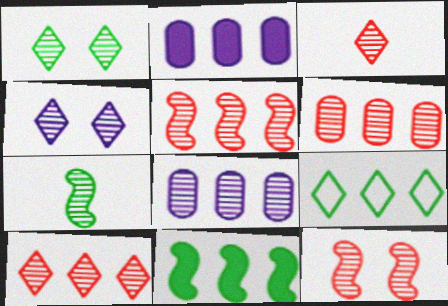[[2, 5, 9], 
[3, 6, 12], 
[4, 6, 7], 
[5, 6, 10]]